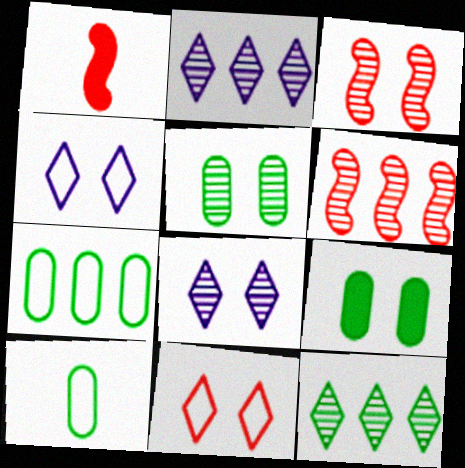[[1, 7, 8], 
[3, 4, 9], 
[3, 5, 8]]